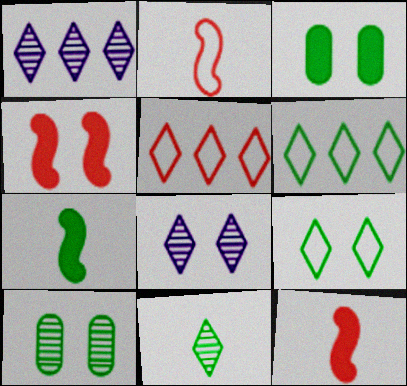[[1, 2, 3], 
[6, 7, 10]]